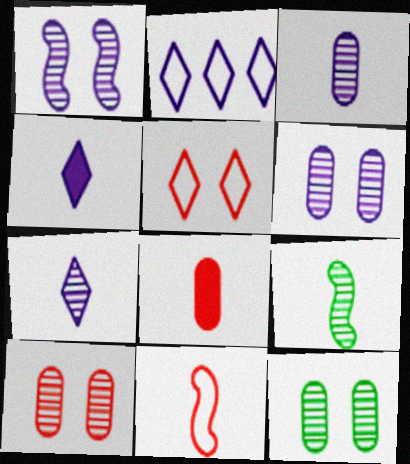[[6, 10, 12]]